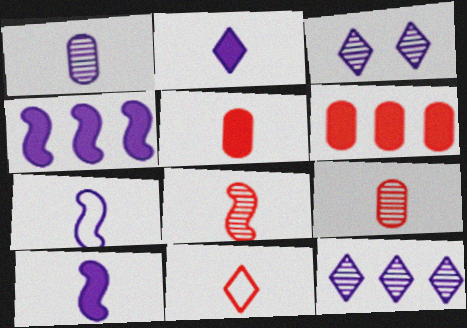[[1, 2, 7], 
[5, 8, 11]]